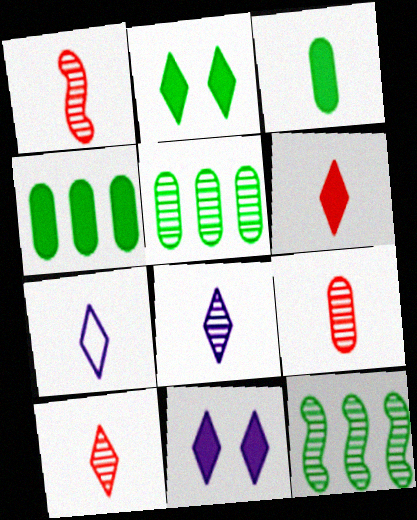[[1, 3, 7], 
[1, 9, 10]]